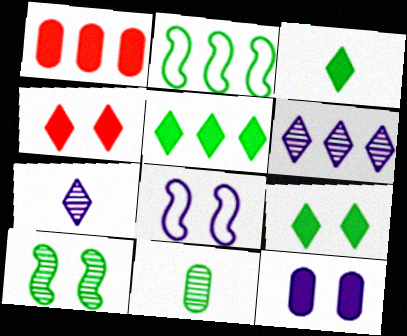[[1, 2, 6], 
[2, 9, 11], 
[3, 5, 9]]